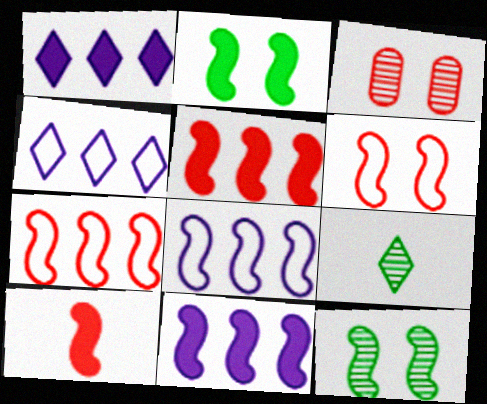[[2, 10, 11], 
[8, 10, 12]]